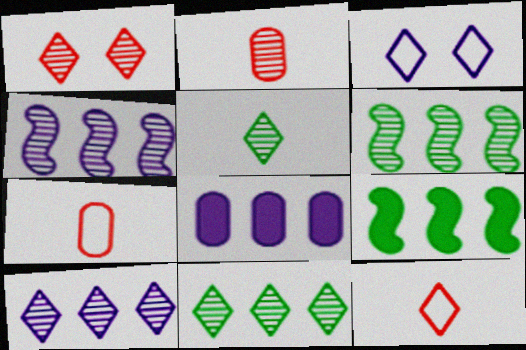[[1, 5, 10], 
[2, 3, 9]]